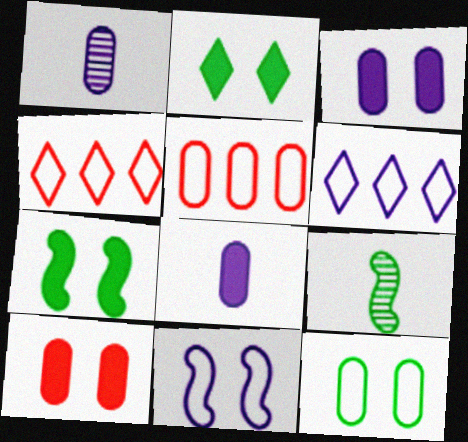[[1, 4, 7], 
[3, 4, 9], 
[6, 9, 10]]